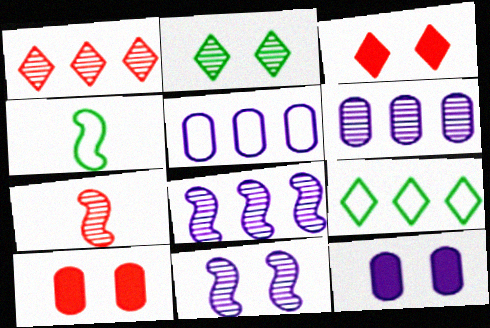[[1, 4, 12], 
[2, 6, 7], 
[3, 4, 6], 
[7, 9, 12]]